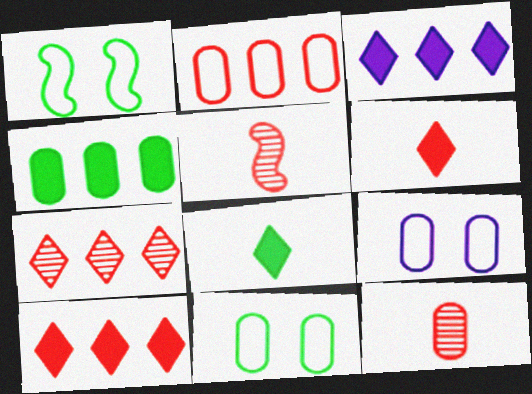[[1, 3, 12], 
[3, 5, 11], 
[4, 9, 12]]